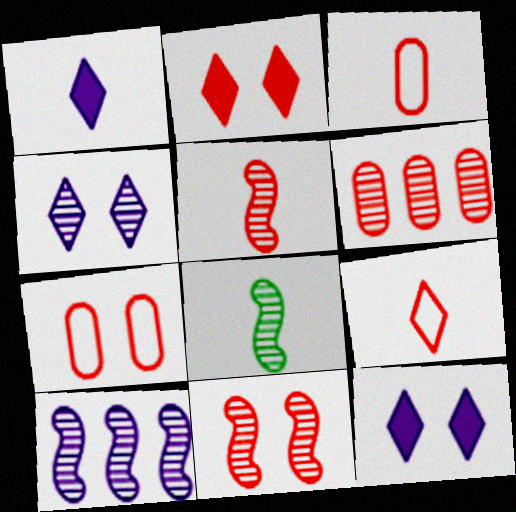[[1, 3, 8], 
[2, 7, 11], 
[4, 6, 8], 
[8, 10, 11]]